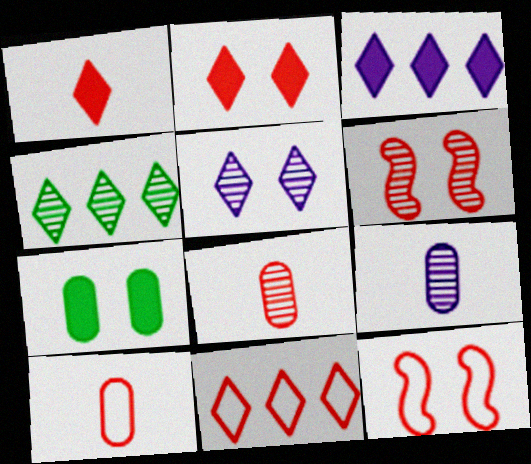[[3, 4, 11], 
[4, 6, 9], 
[5, 7, 12], 
[10, 11, 12]]